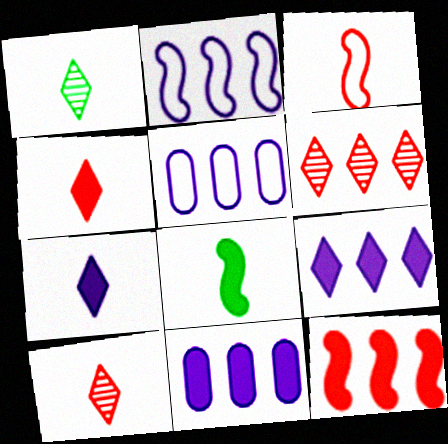[]